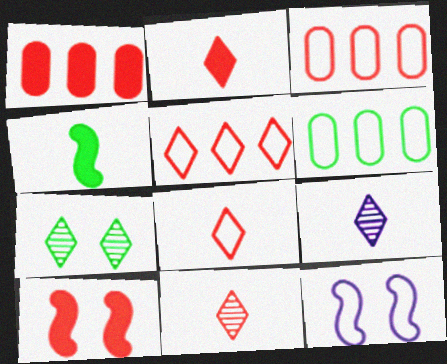[[1, 2, 10], 
[2, 8, 11], 
[3, 10, 11], 
[4, 6, 7], 
[6, 8, 12], 
[6, 9, 10]]